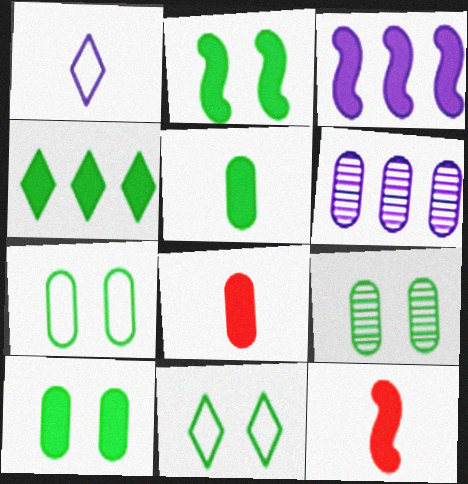[[2, 3, 12], 
[2, 4, 5], 
[2, 9, 11], 
[6, 7, 8], 
[6, 11, 12], 
[7, 9, 10]]